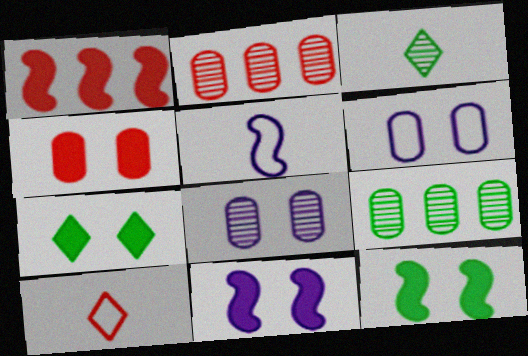[[1, 3, 6], 
[2, 5, 7], 
[4, 7, 11], 
[9, 10, 11]]